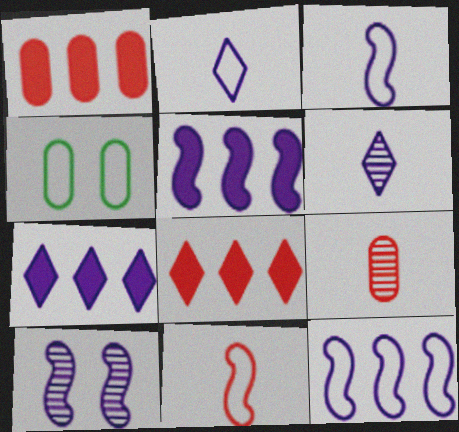[[3, 5, 10]]